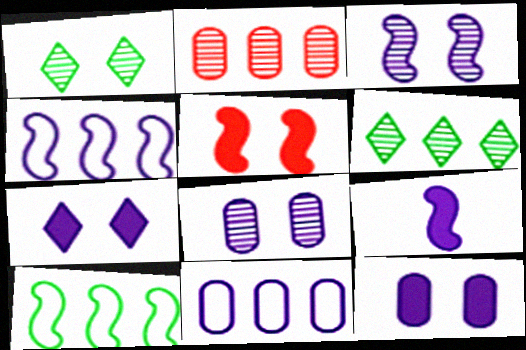[[3, 4, 9]]